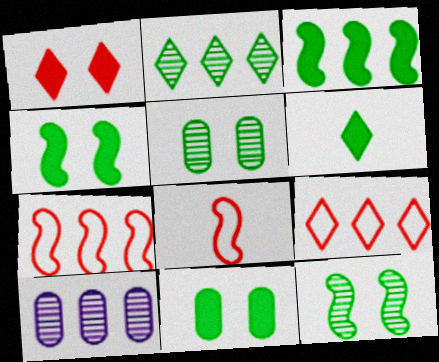[[3, 6, 11], 
[3, 9, 10]]